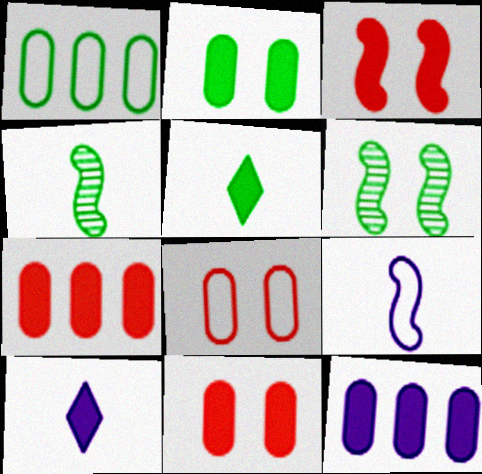[[1, 5, 6], 
[3, 5, 12]]